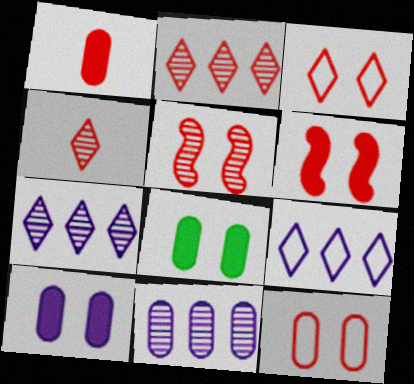[]